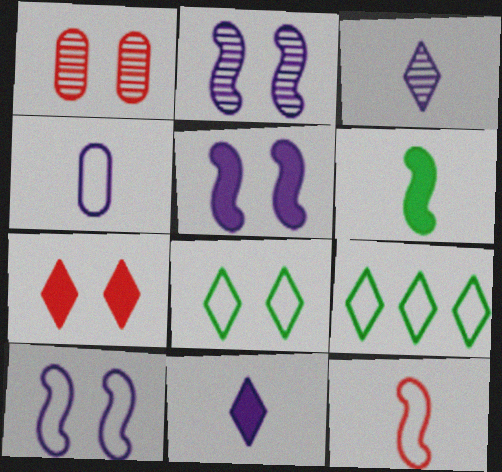[[1, 5, 8], 
[2, 5, 10], 
[3, 7, 9]]